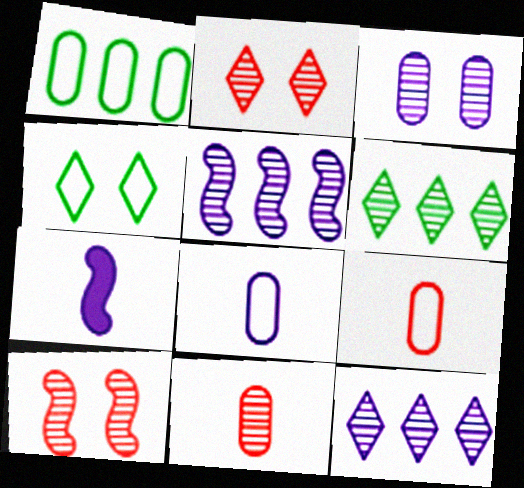[[1, 2, 7]]